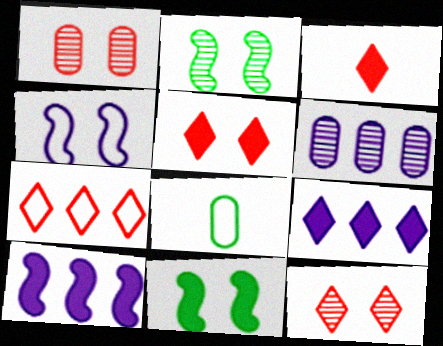[[3, 7, 12], 
[4, 7, 8], 
[8, 10, 12]]